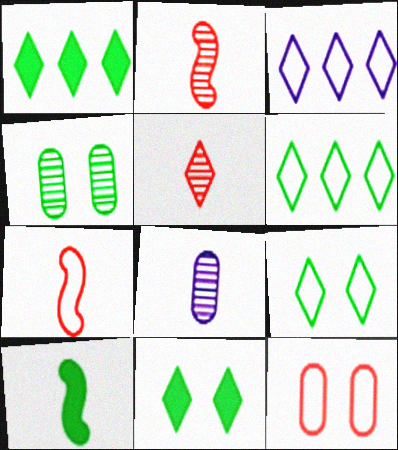[[3, 5, 11], 
[4, 6, 10]]